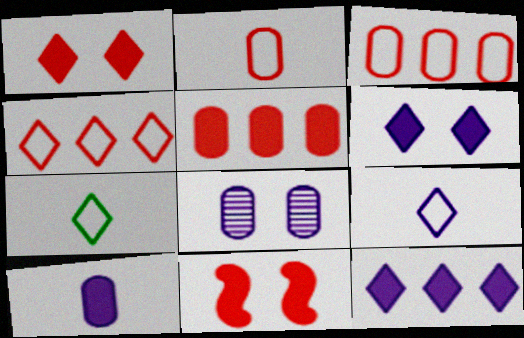[]